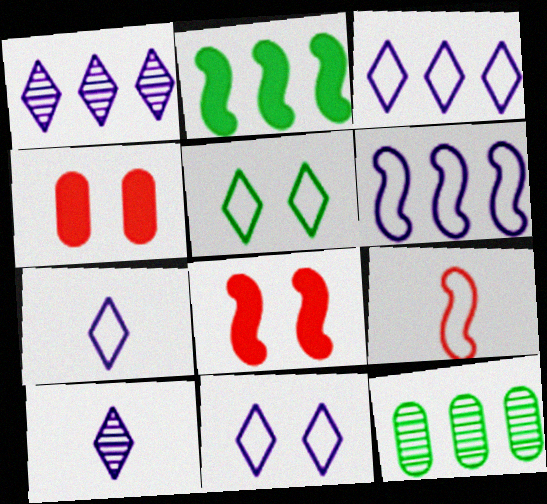[[3, 7, 11], 
[7, 8, 12]]